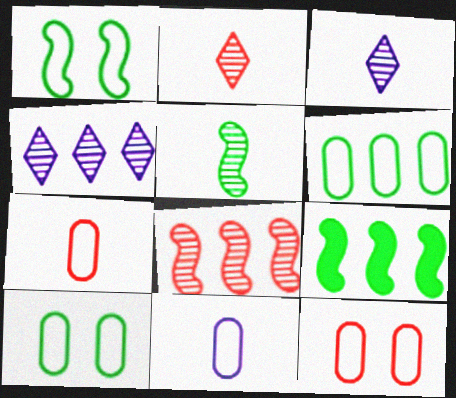[[1, 5, 9], 
[3, 9, 12], 
[6, 11, 12]]